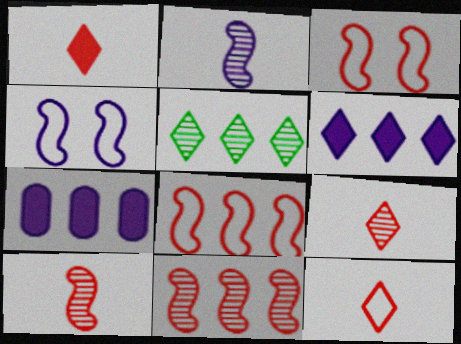[[1, 9, 12], 
[5, 7, 8]]